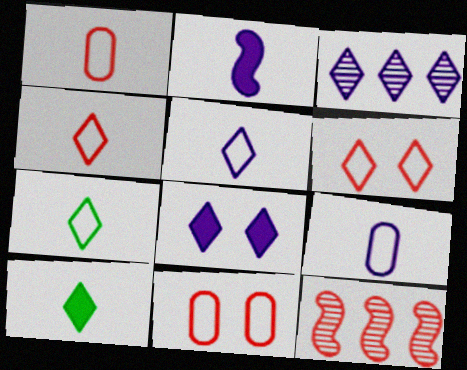[[3, 5, 8], 
[3, 6, 10], 
[4, 5, 7]]